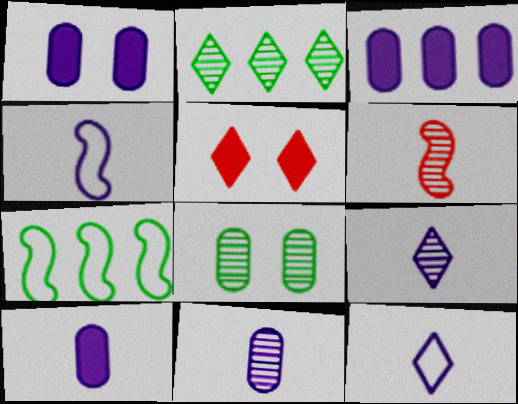[[1, 3, 10], 
[2, 5, 12], 
[4, 9, 10], 
[5, 7, 11]]